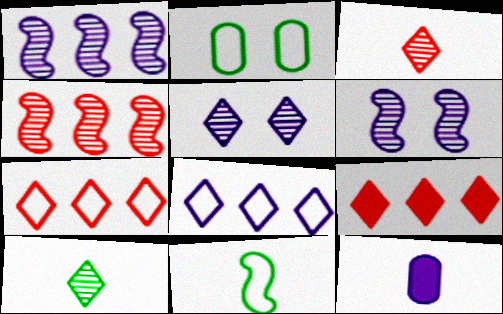[[3, 11, 12], 
[6, 8, 12]]